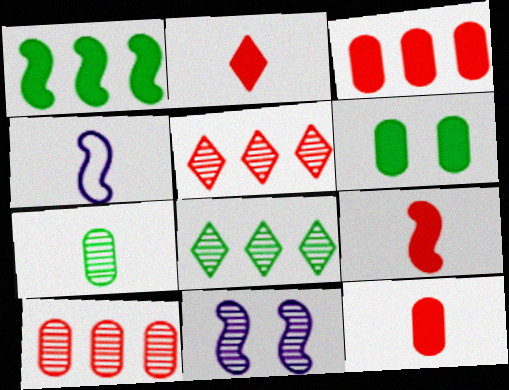[[2, 4, 7], 
[2, 9, 12], 
[4, 5, 6], 
[5, 7, 11]]